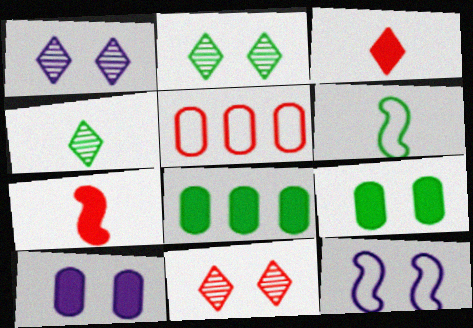[[1, 2, 11], 
[1, 10, 12], 
[2, 6, 8], 
[5, 7, 11], 
[9, 11, 12]]